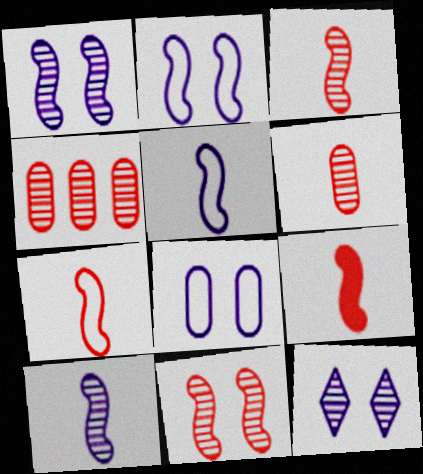[[3, 7, 9]]